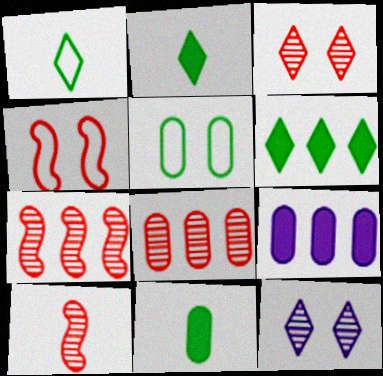[[3, 8, 10]]